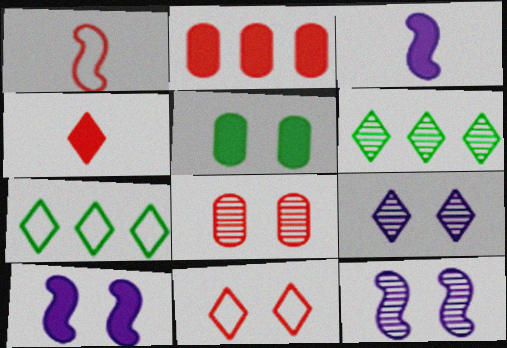[[3, 7, 8], 
[4, 7, 9], 
[5, 11, 12]]